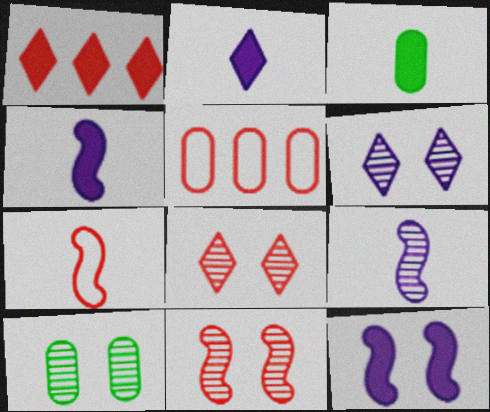[[1, 3, 12], 
[6, 10, 11]]